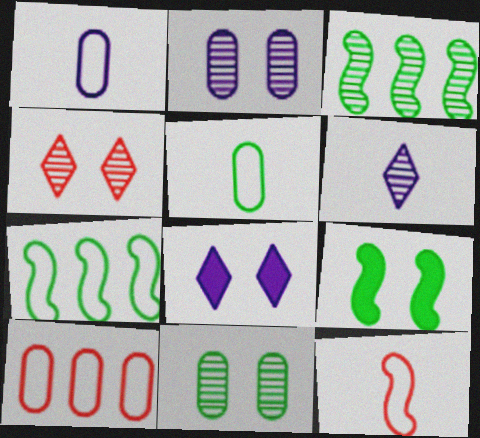[[6, 9, 10]]